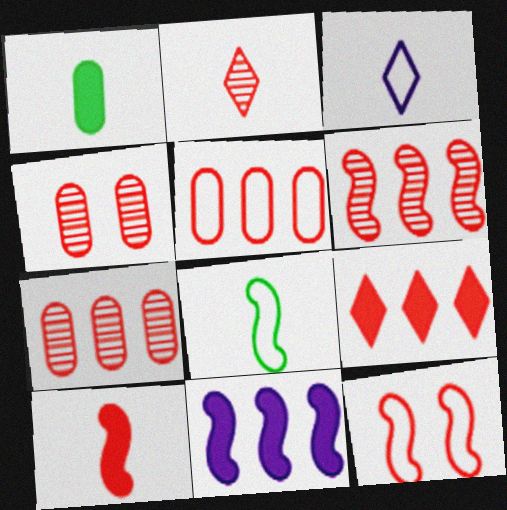[[2, 4, 6], 
[5, 6, 9], 
[6, 10, 12]]